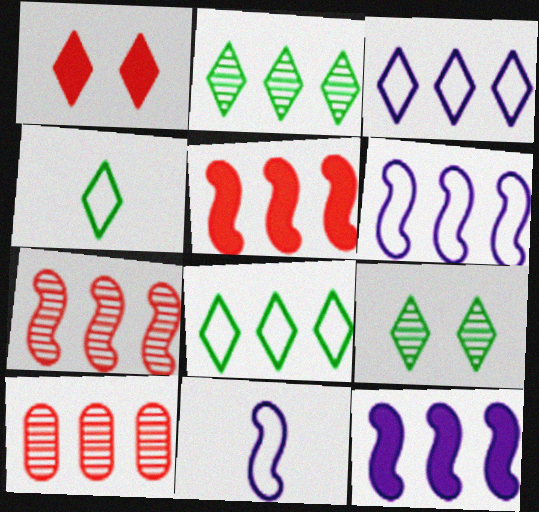[[8, 10, 12]]